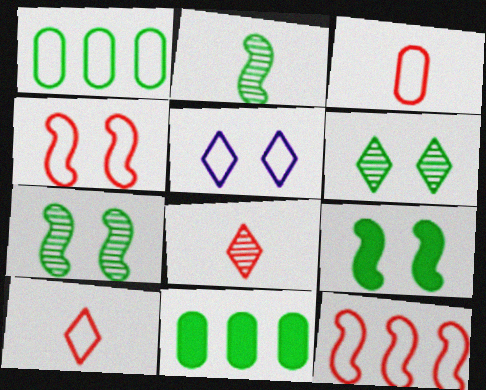[]